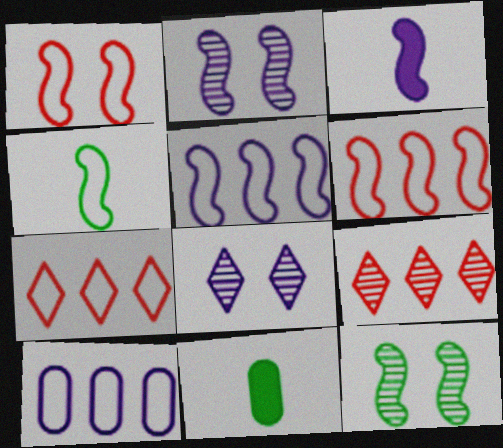[[1, 4, 5], 
[2, 3, 5], 
[2, 7, 11], 
[3, 6, 12], 
[3, 8, 10], 
[6, 8, 11]]